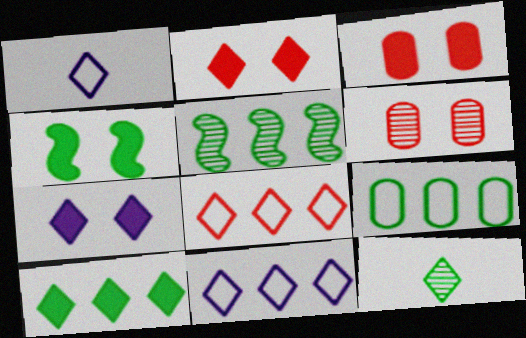[[1, 3, 5], 
[2, 11, 12], 
[3, 4, 7], 
[4, 9, 12], 
[5, 9, 10], 
[7, 8, 12]]